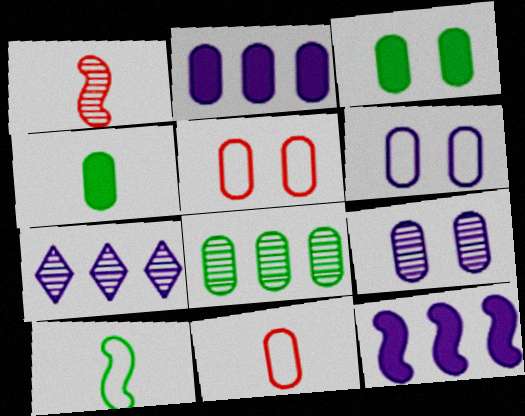[[3, 5, 9]]